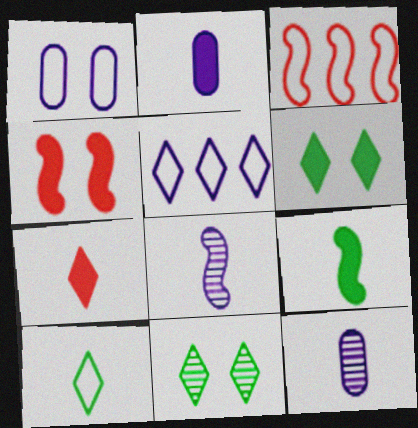[[1, 3, 10], 
[1, 4, 11], 
[2, 3, 11], 
[2, 7, 9], 
[3, 6, 12], 
[5, 7, 11]]